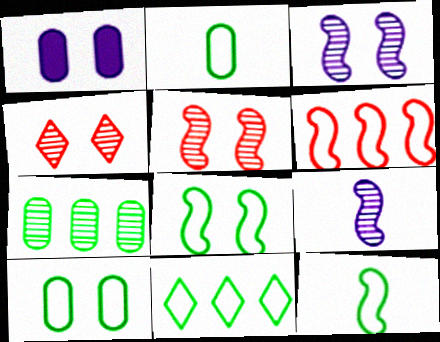[[1, 4, 8], 
[2, 8, 11], 
[4, 7, 9], 
[10, 11, 12]]